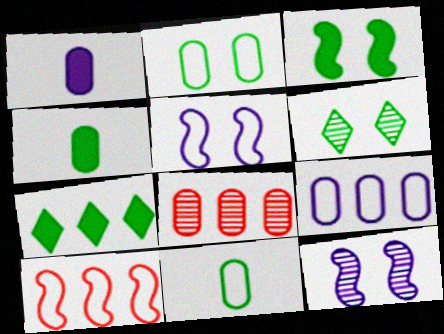[[1, 2, 8], 
[1, 6, 10], 
[2, 3, 6], 
[3, 4, 7]]